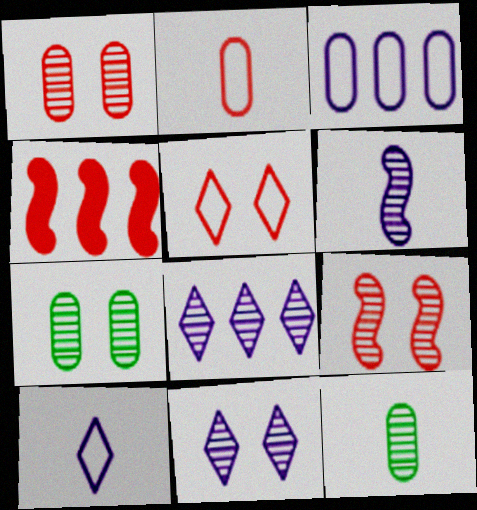[[4, 7, 10], 
[7, 9, 11], 
[8, 9, 12]]